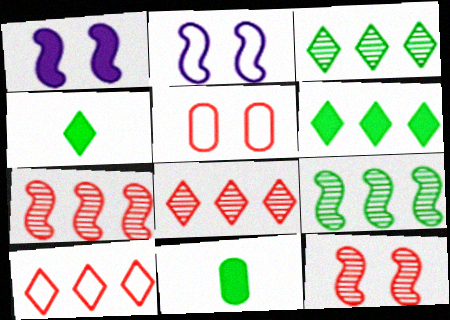[[2, 8, 11]]